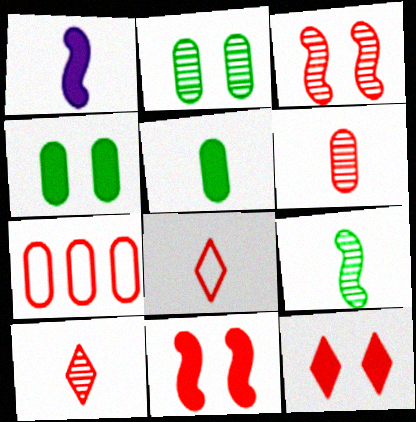[[7, 10, 11]]